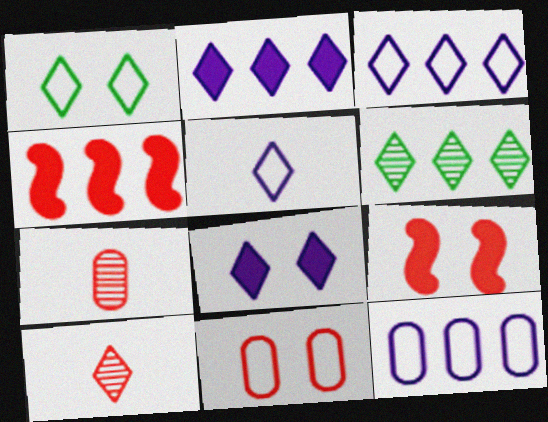[[1, 2, 10], 
[4, 6, 12], 
[4, 10, 11]]